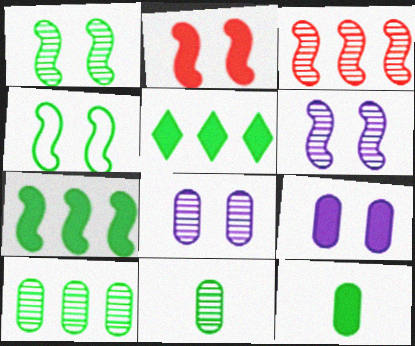[[2, 4, 6], 
[4, 5, 11]]